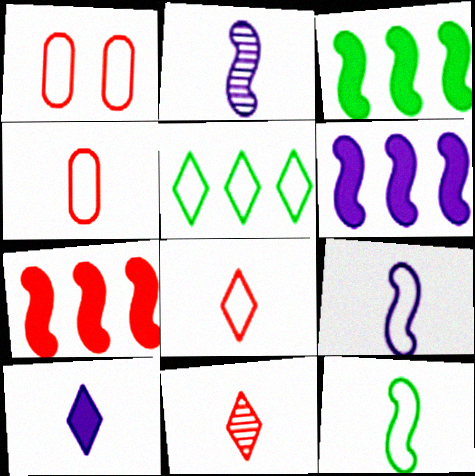[[1, 5, 9], 
[1, 7, 11], 
[3, 6, 7]]